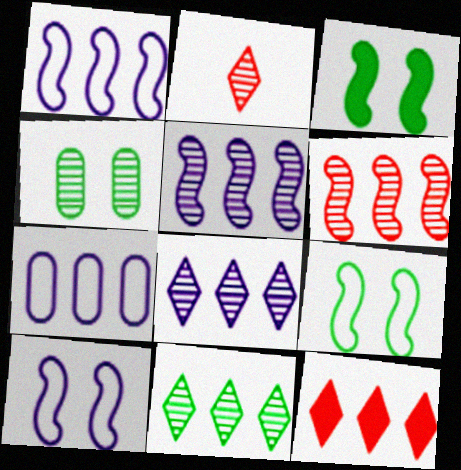[[2, 3, 7], 
[2, 4, 5]]